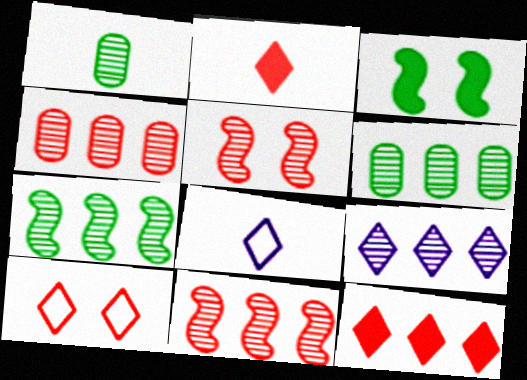[[1, 5, 9], 
[3, 4, 8], 
[4, 7, 9], 
[6, 9, 11]]